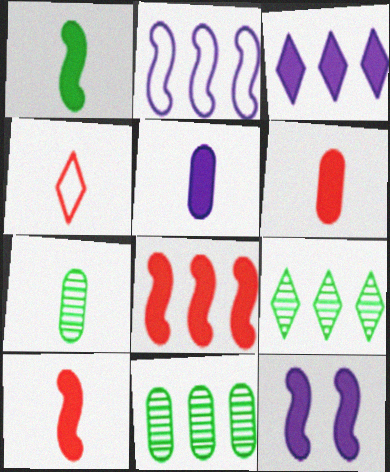[[1, 8, 12], 
[3, 5, 12], 
[4, 11, 12]]